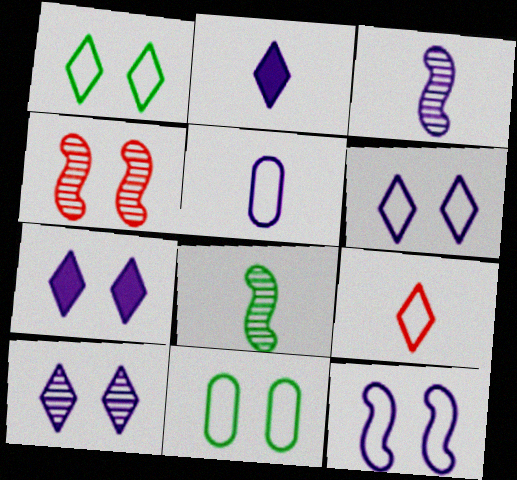[[2, 3, 5], 
[4, 7, 11], 
[6, 7, 10]]